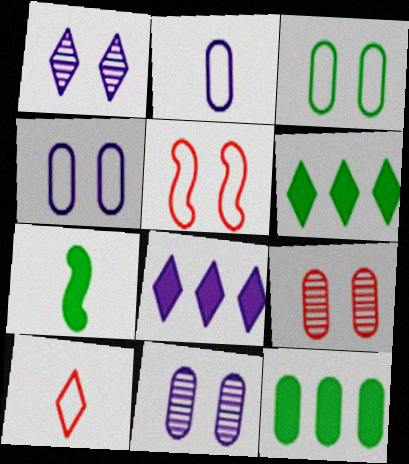[[1, 6, 10], 
[2, 9, 12]]